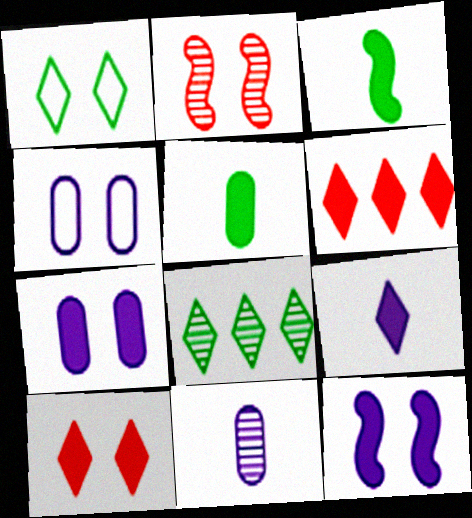[[1, 2, 7], 
[2, 8, 11], 
[3, 6, 7], 
[5, 6, 12]]